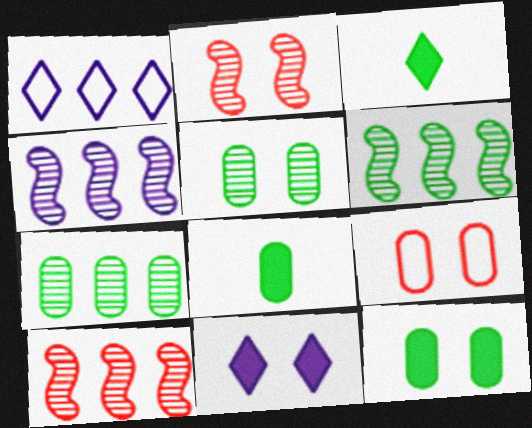[[1, 2, 8], 
[3, 4, 9], 
[4, 6, 10]]